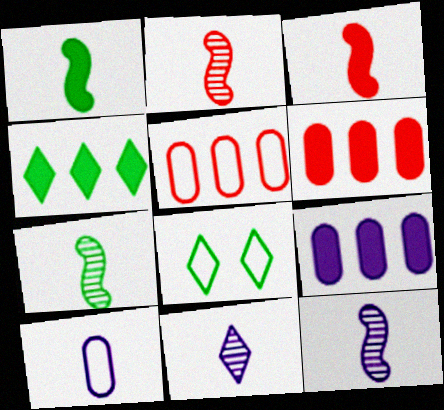[[2, 7, 12], 
[2, 8, 9], 
[6, 8, 12]]